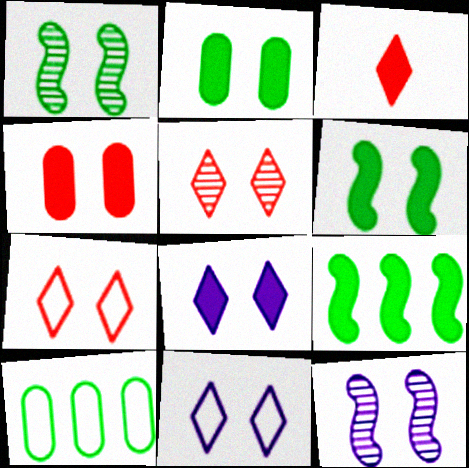[[1, 4, 11], 
[2, 7, 12], 
[3, 10, 12], 
[4, 6, 8]]